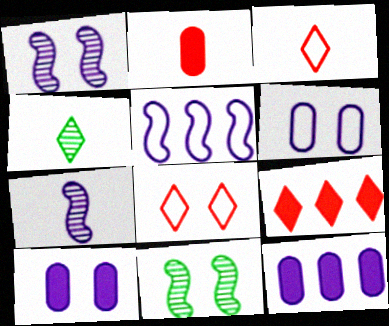[[3, 11, 12], 
[8, 10, 11]]